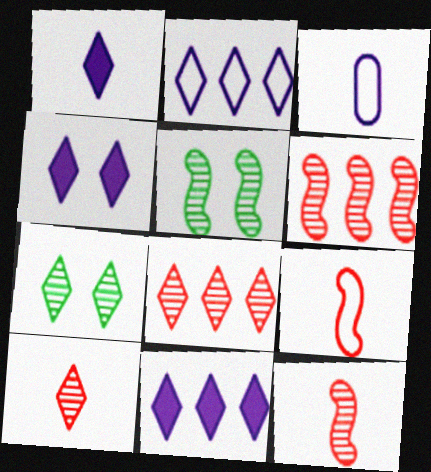[[1, 4, 11]]